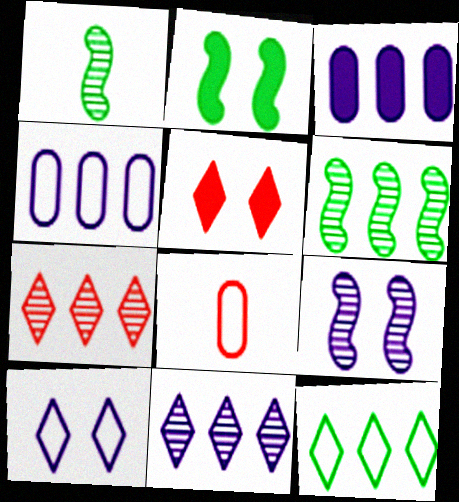[[1, 4, 5], 
[2, 8, 11]]